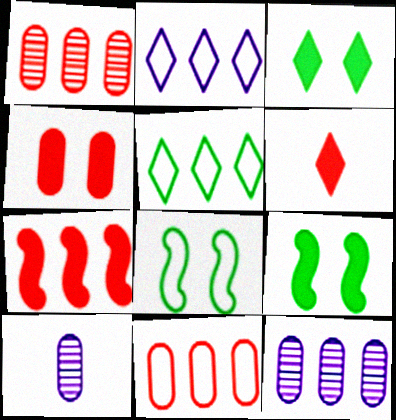[[4, 6, 7], 
[5, 7, 12], 
[6, 8, 12]]